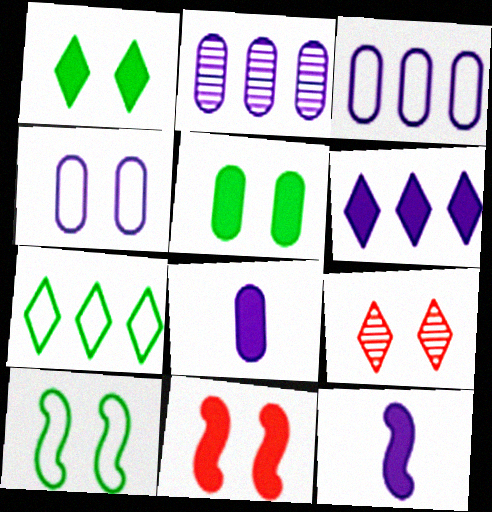[[2, 4, 8]]